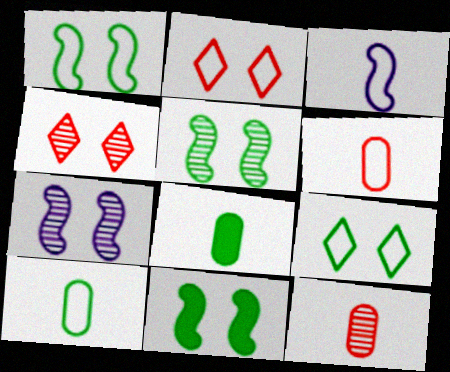[[1, 5, 11]]